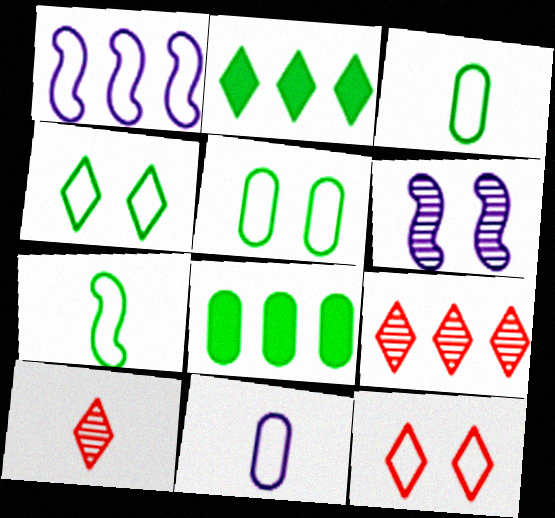[[1, 3, 12], 
[1, 8, 9]]